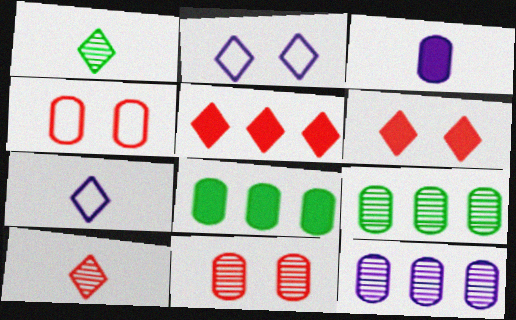[[1, 2, 5], 
[3, 4, 9]]